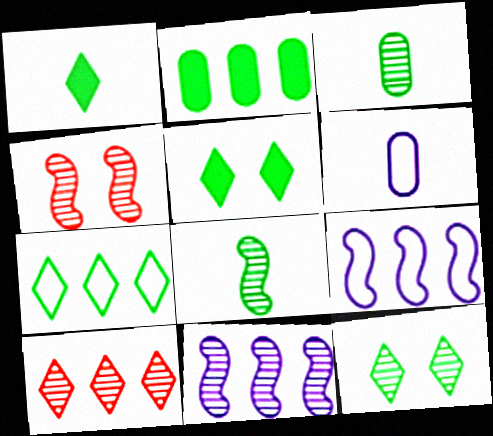[[1, 7, 12], 
[2, 9, 10], 
[4, 8, 11]]